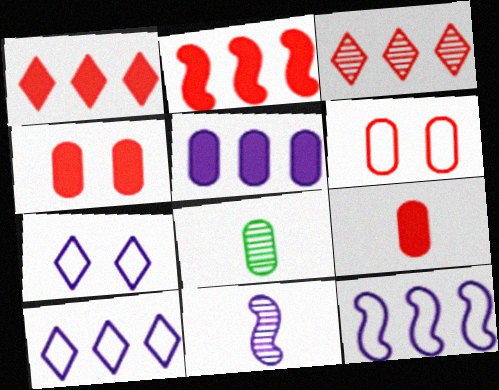[[2, 7, 8], 
[5, 6, 8], 
[5, 7, 11]]